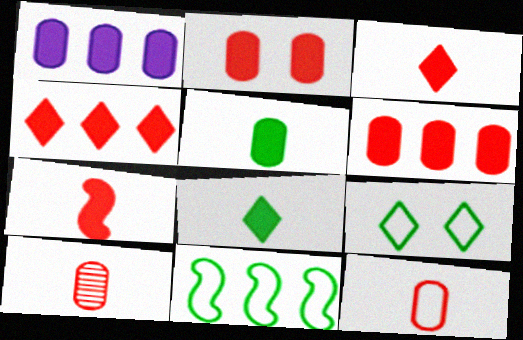[[1, 2, 5], 
[2, 4, 7]]